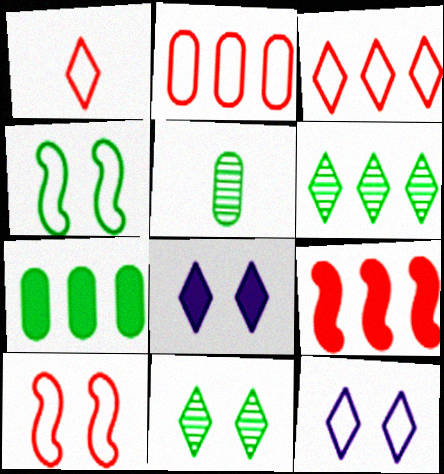[[1, 2, 10], 
[1, 6, 8], 
[5, 9, 12]]